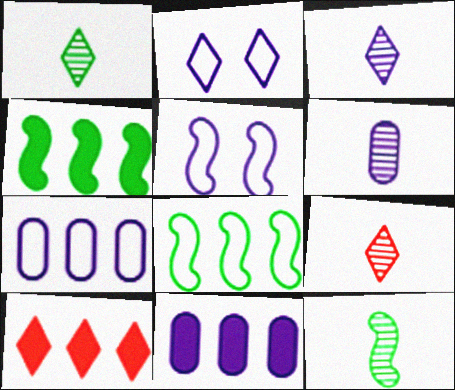[[1, 2, 10], 
[1, 3, 9], 
[3, 5, 11], 
[4, 10, 11], 
[6, 9, 12]]